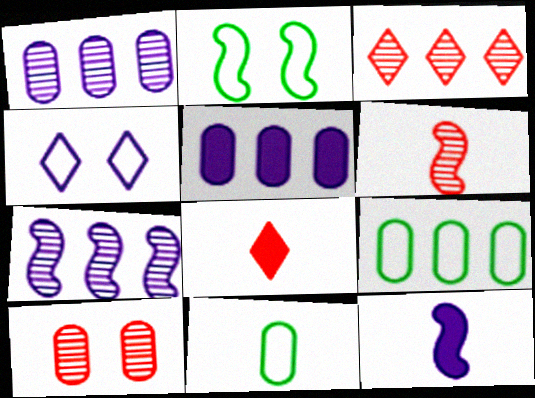[[1, 2, 8], 
[1, 4, 12], 
[3, 6, 10], 
[5, 10, 11]]